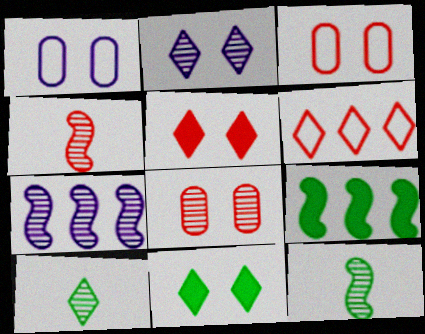[[7, 8, 10]]